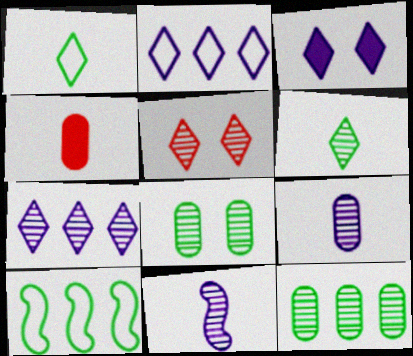[[1, 4, 11], 
[5, 6, 7], 
[5, 11, 12]]